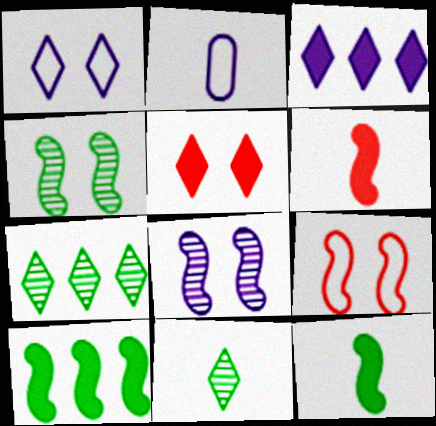[[2, 3, 8], 
[2, 6, 11]]